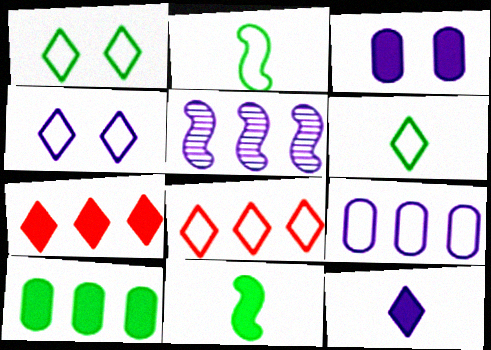[[3, 7, 11], 
[4, 6, 8], 
[5, 8, 10]]